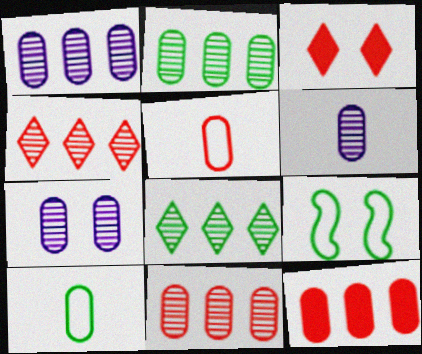[[1, 2, 11], 
[1, 6, 7], 
[3, 7, 9], 
[7, 10, 12]]